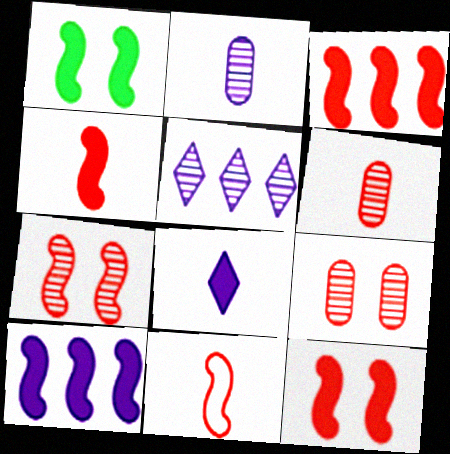[[1, 4, 10], 
[3, 4, 12], 
[3, 7, 11]]